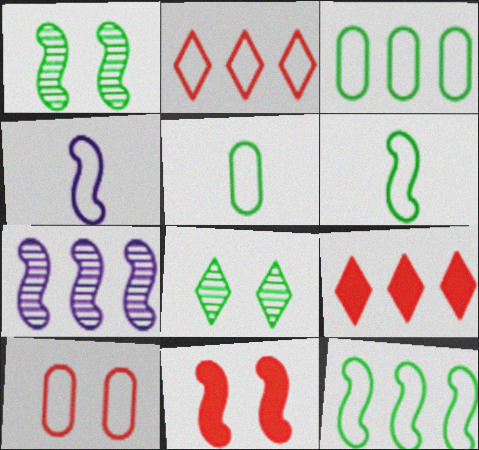[[3, 7, 9], 
[6, 7, 11]]